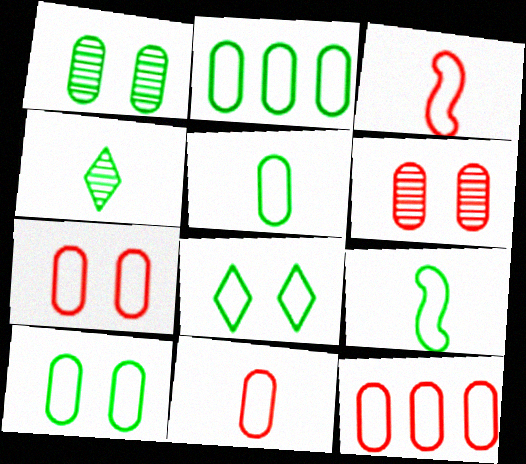[[2, 5, 10], 
[2, 8, 9], 
[7, 11, 12]]